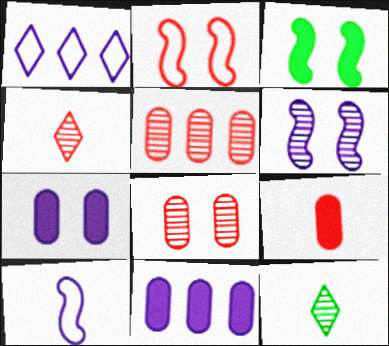[[2, 3, 6], 
[2, 11, 12], 
[5, 6, 12], 
[9, 10, 12]]